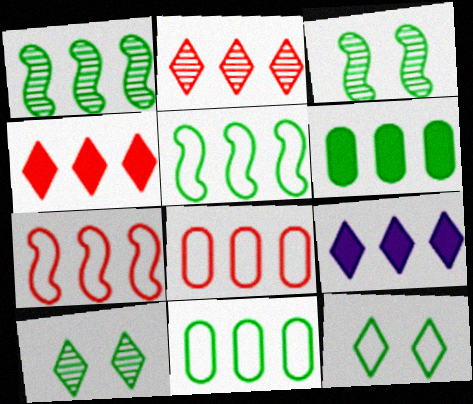[[1, 8, 9]]